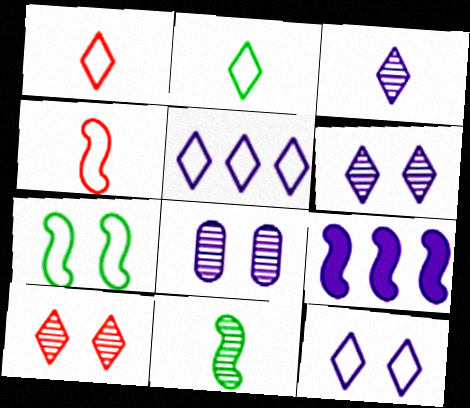[]